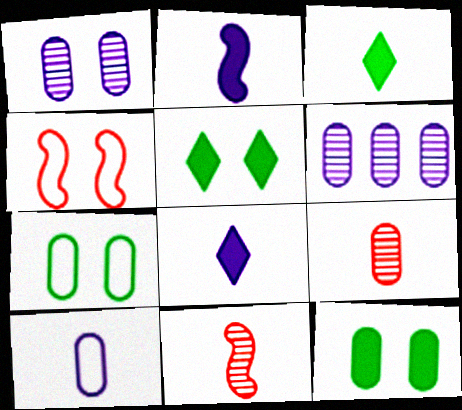[[1, 4, 5], 
[3, 4, 6], 
[3, 10, 11]]